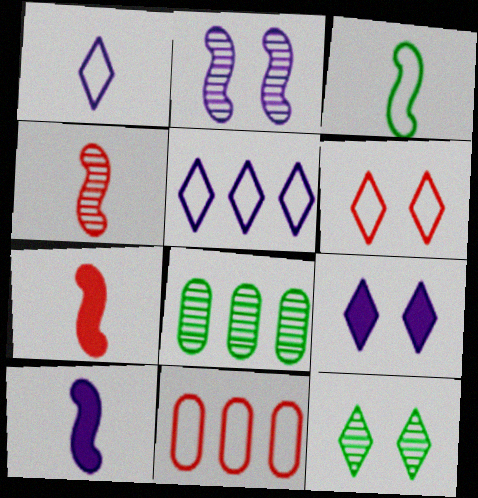[[3, 4, 10], 
[6, 8, 10], 
[6, 9, 12], 
[10, 11, 12]]